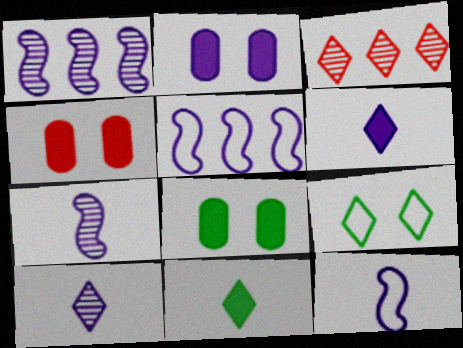[[2, 4, 8], 
[2, 5, 10], 
[3, 6, 9], 
[3, 8, 12]]